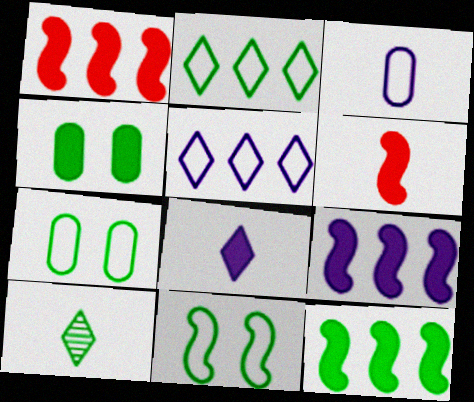[[1, 4, 8], 
[1, 9, 12], 
[3, 6, 10], 
[7, 10, 12]]